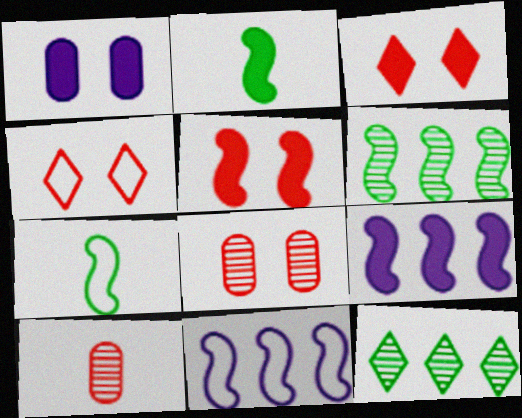[[2, 5, 9], 
[4, 5, 8]]